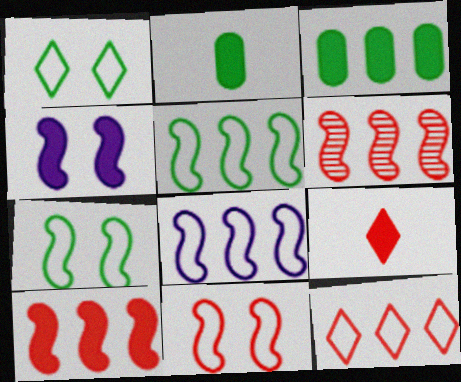[[3, 4, 9]]